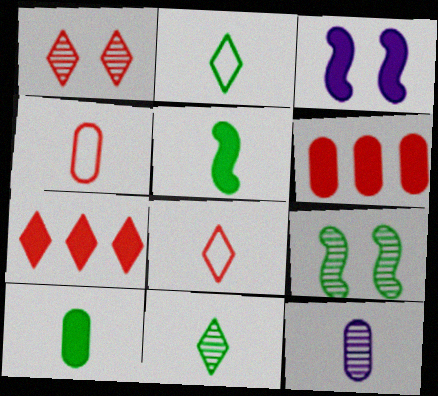[[1, 7, 8], 
[3, 7, 10], 
[4, 10, 12], 
[5, 8, 12]]